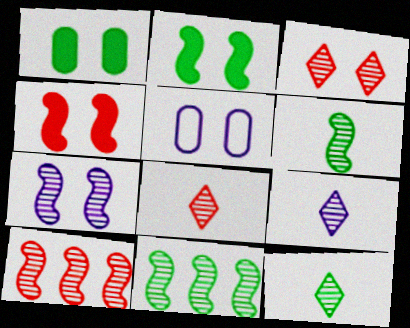[[2, 3, 5], 
[6, 7, 10], 
[8, 9, 12]]